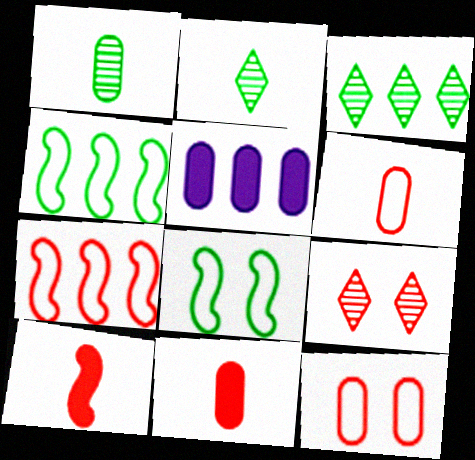[[1, 5, 12], 
[3, 5, 7], 
[7, 9, 11]]